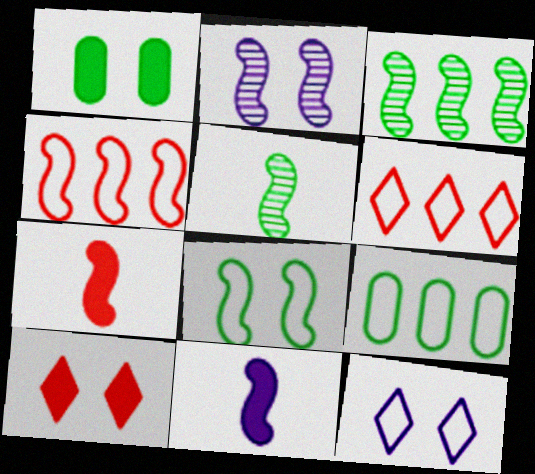[]